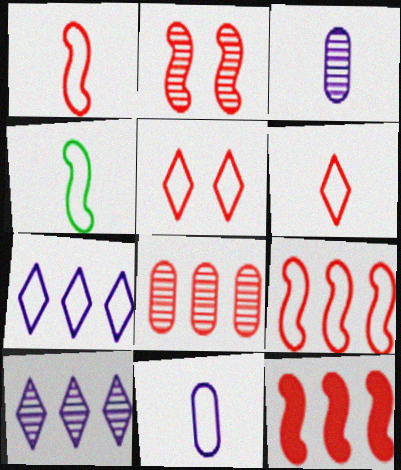[[1, 2, 12], 
[4, 6, 11]]